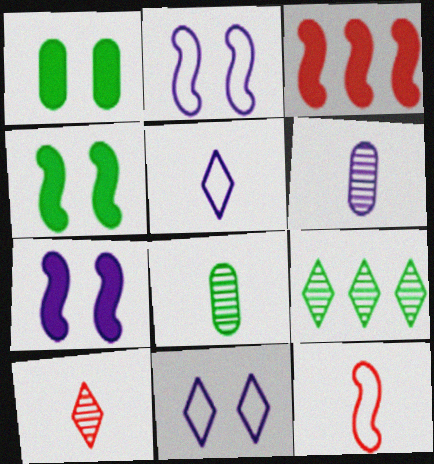[[3, 8, 11]]